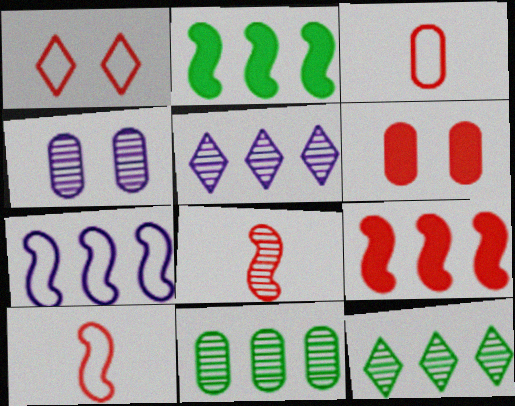[[4, 8, 12]]